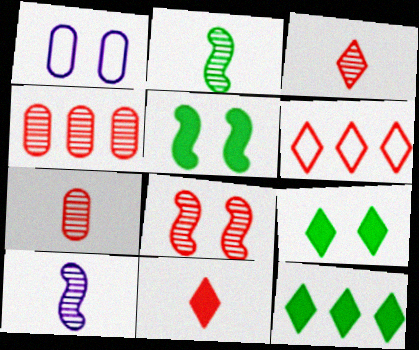[[1, 8, 9], 
[3, 4, 8]]